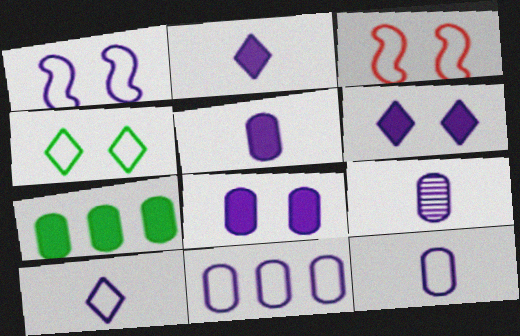[[1, 10, 11], 
[5, 9, 12], 
[8, 9, 11]]